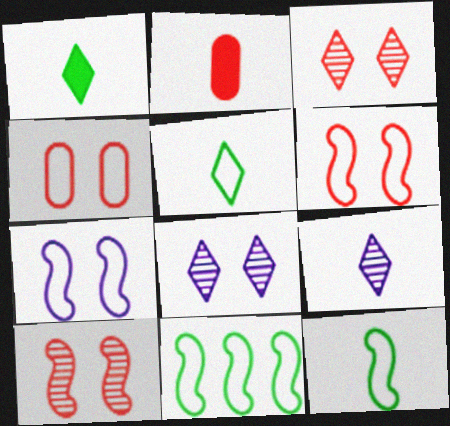[[2, 8, 11], 
[2, 9, 12]]